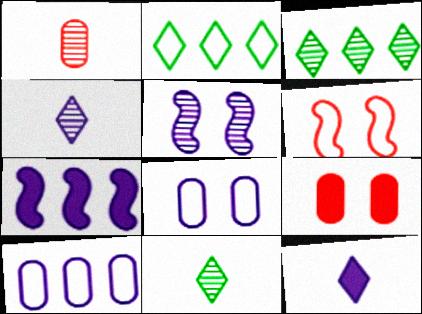[[1, 3, 5], 
[4, 7, 8], 
[5, 10, 12]]